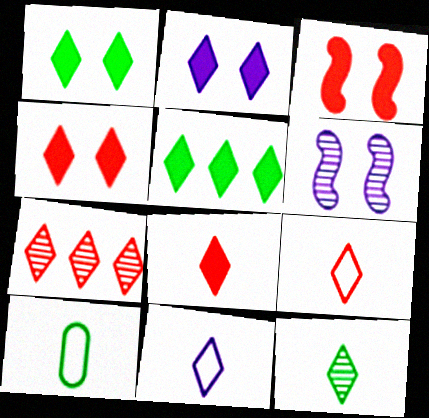[[1, 2, 4], 
[1, 7, 11], 
[2, 5, 8], 
[4, 7, 9], 
[8, 11, 12]]